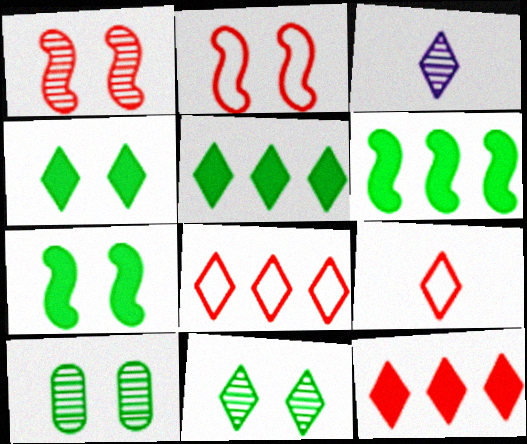[[3, 4, 8]]